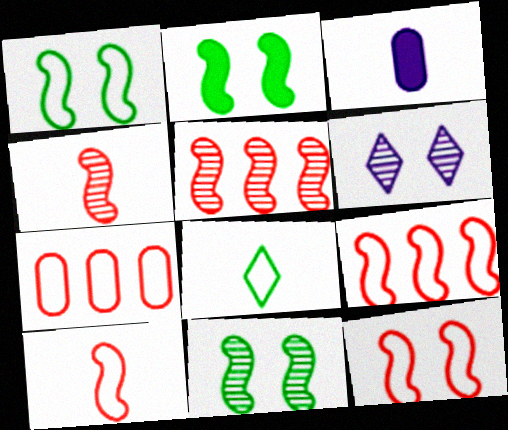[[1, 2, 11], 
[3, 4, 8], 
[9, 10, 12]]